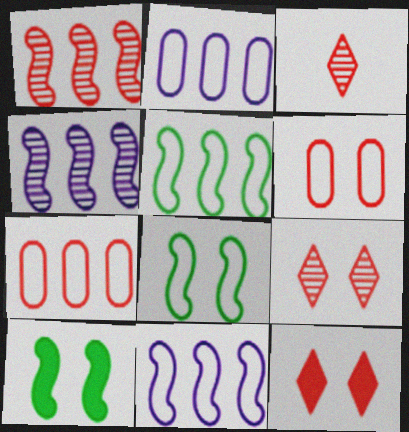[[2, 3, 10]]